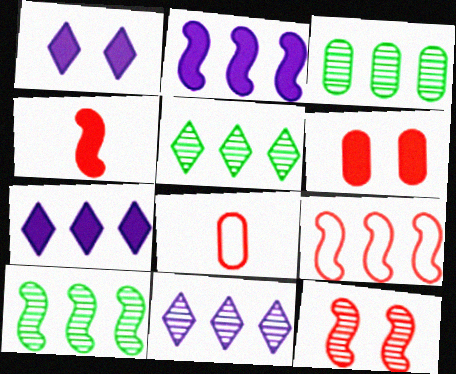[[1, 8, 10], 
[2, 9, 10], 
[3, 5, 10], 
[3, 7, 9], 
[4, 9, 12]]